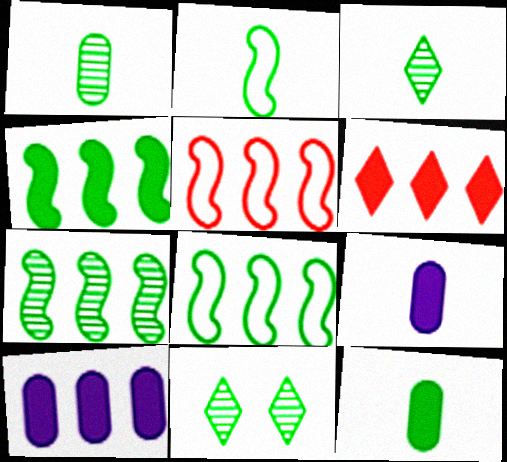[[1, 7, 11], 
[2, 3, 12], 
[4, 6, 10], 
[4, 7, 8], 
[5, 9, 11], 
[8, 11, 12]]